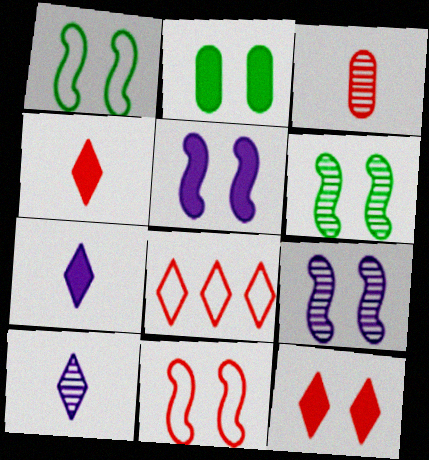[[2, 5, 12], 
[5, 6, 11]]